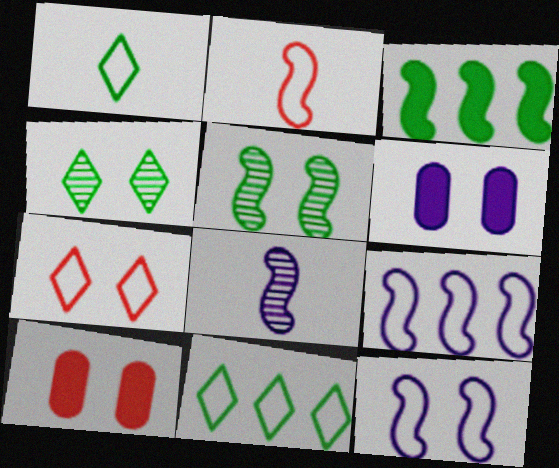[[4, 10, 12], 
[5, 6, 7], 
[8, 10, 11]]